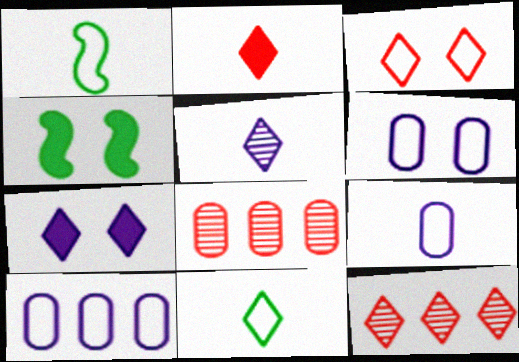[[1, 3, 10], 
[1, 7, 8], 
[2, 3, 12], 
[2, 5, 11], 
[4, 9, 12], 
[6, 9, 10], 
[7, 11, 12]]